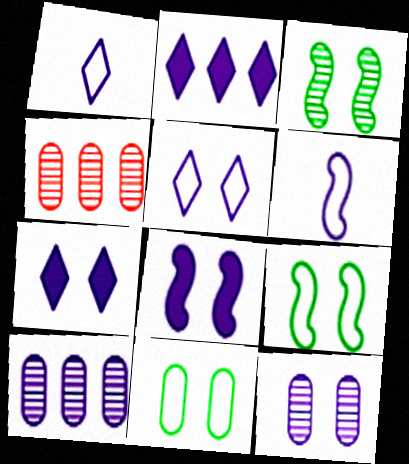[[1, 8, 10], 
[2, 6, 12], 
[5, 8, 12], 
[6, 7, 10]]